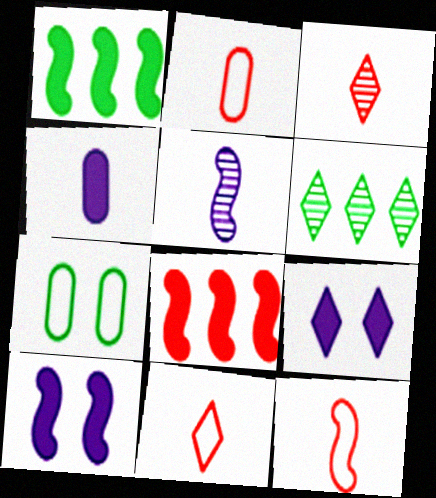[[2, 6, 10], 
[2, 11, 12], 
[6, 9, 11]]